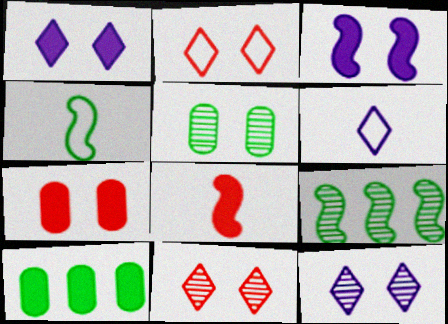[[1, 8, 10], 
[2, 3, 5], 
[6, 7, 9]]